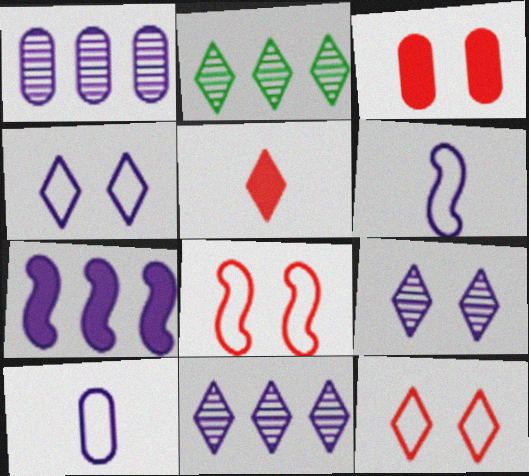[[2, 3, 6], 
[2, 4, 5], 
[7, 9, 10]]